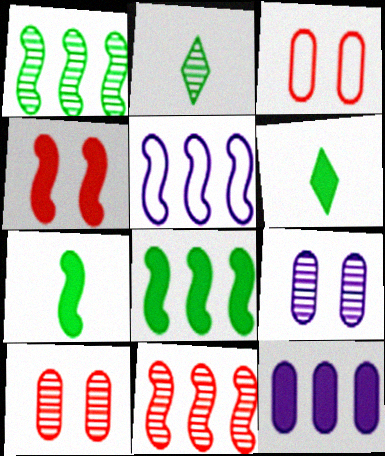[[2, 9, 11], 
[4, 6, 12], 
[5, 6, 10], 
[5, 8, 11]]